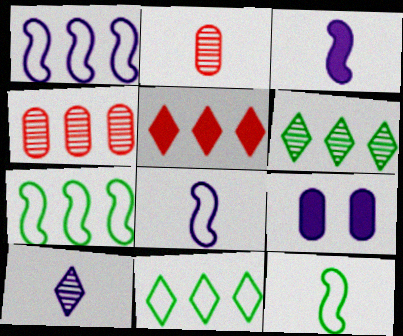[[1, 9, 10]]